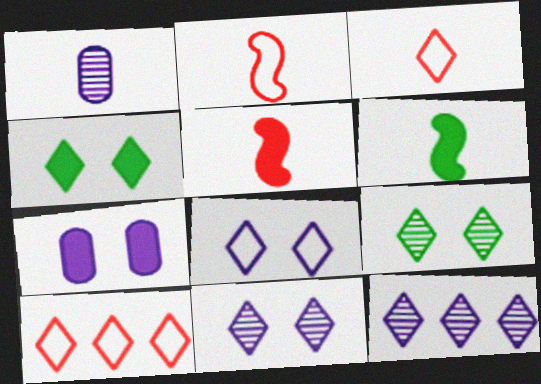[[1, 3, 6], 
[3, 4, 12]]